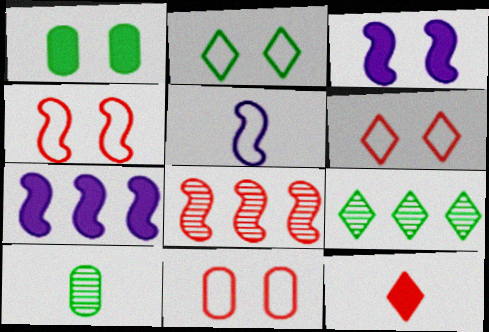[[1, 7, 12], 
[4, 6, 11], 
[5, 10, 12], 
[6, 7, 10], 
[8, 11, 12]]